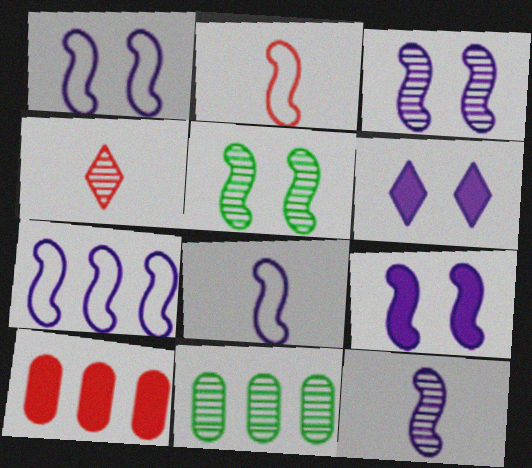[[1, 3, 9], 
[1, 7, 8], 
[2, 6, 11], 
[3, 4, 11], 
[7, 9, 12]]